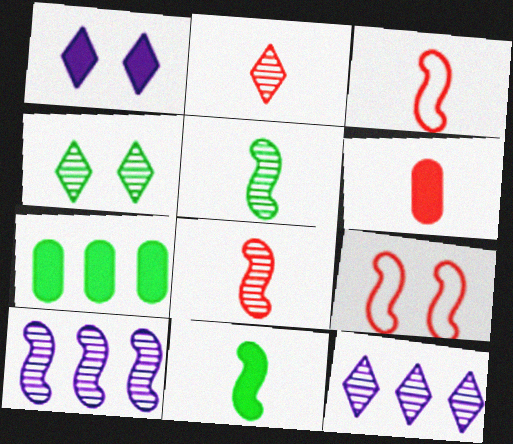[[2, 3, 6], 
[2, 4, 12], 
[9, 10, 11]]